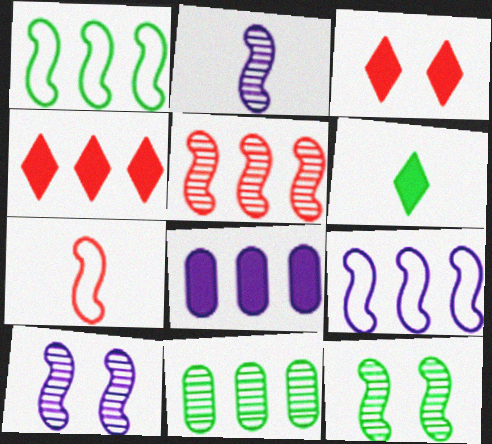[[2, 5, 12], 
[4, 9, 11]]